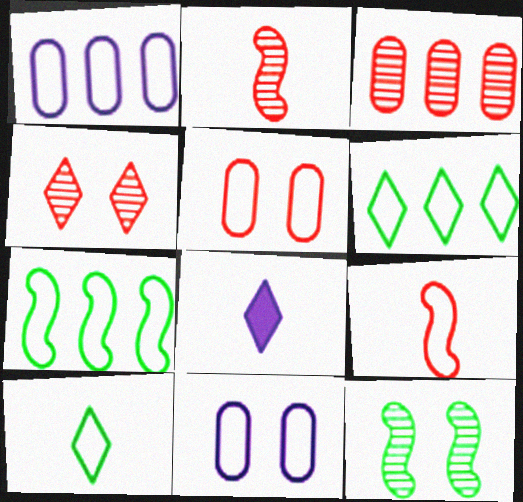[[2, 3, 4], 
[4, 6, 8], 
[6, 9, 11]]